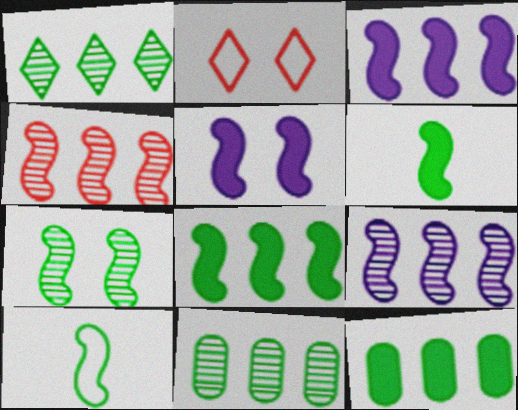[[4, 5, 10], 
[7, 8, 10]]